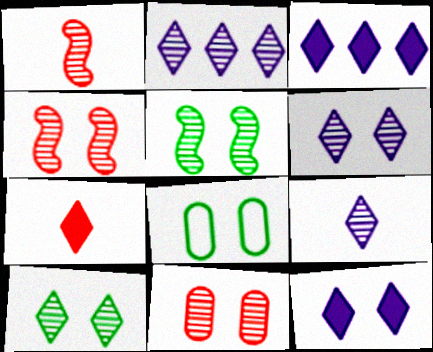[[1, 3, 8], 
[2, 6, 9], 
[4, 8, 12], 
[5, 6, 11]]